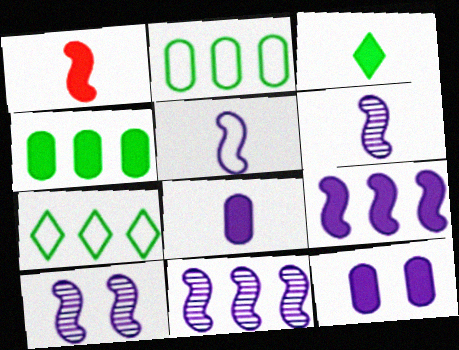[[1, 3, 8], 
[5, 9, 10], 
[6, 10, 11]]